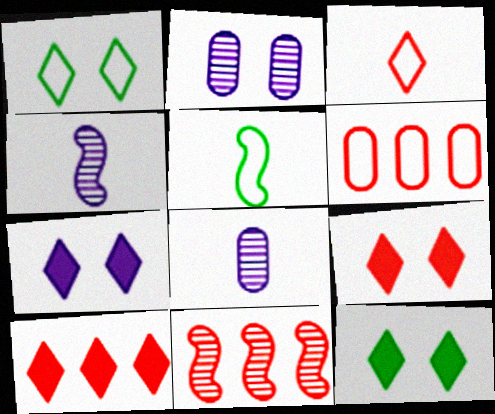[[2, 5, 10], 
[4, 6, 12], 
[6, 10, 11], 
[7, 9, 12]]